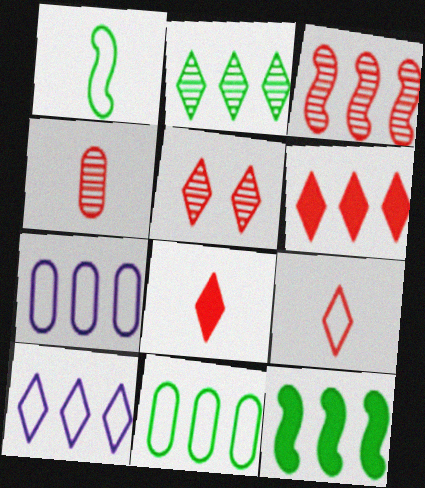[[2, 6, 10], 
[2, 11, 12], 
[3, 4, 5], 
[5, 6, 9]]